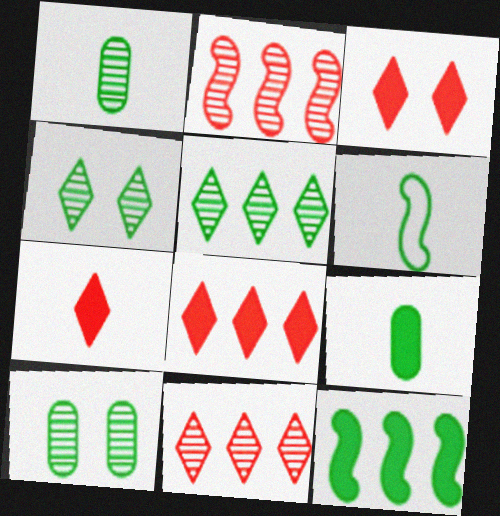[[3, 7, 8]]